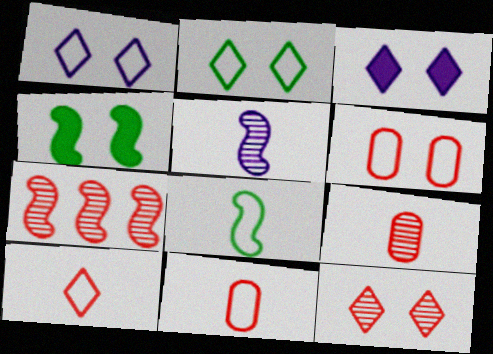[[2, 3, 12], 
[7, 9, 12]]